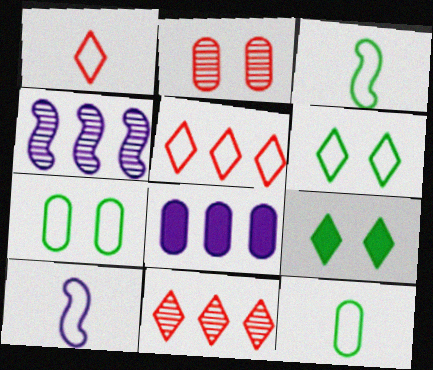[[1, 10, 12], 
[2, 8, 12], 
[5, 7, 10]]